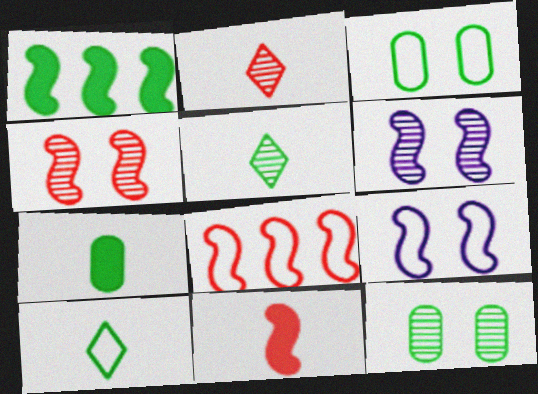[[1, 3, 5], 
[1, 10, 12], 
[4, 8, 11]]